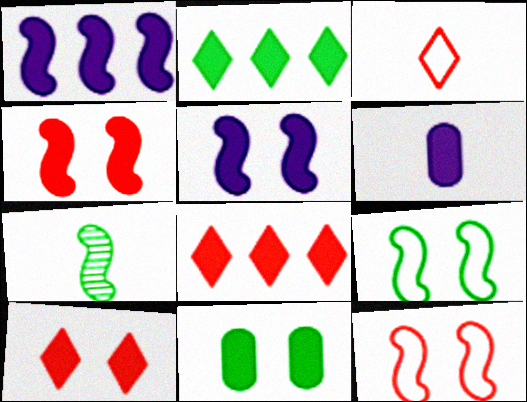[[1, 7, 12], 
[2, 4, 6], 
[3, 6, 7], 
[5, 10, 11]]